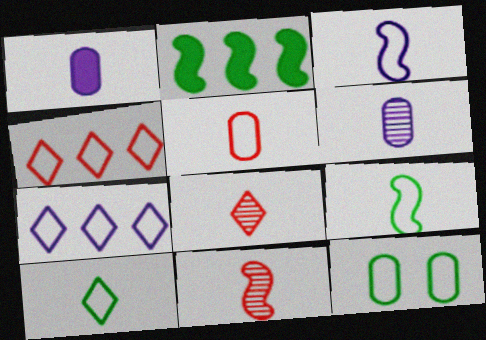[[1, 8, 9], 
[1, 10, 11], 
[3, 4, 12], 
[3, 5, 10]]